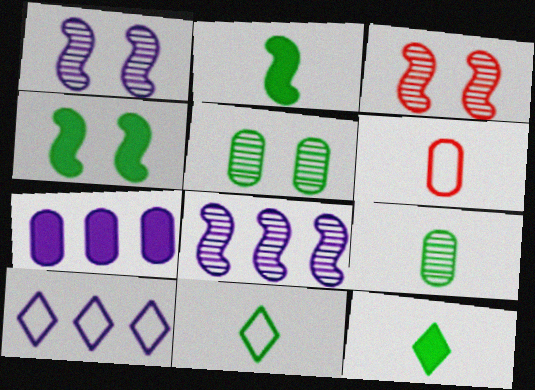[[2, 9, 11], 
[3, 7, 11], 
[5, 6, 7], 
[7, 8, 10]]